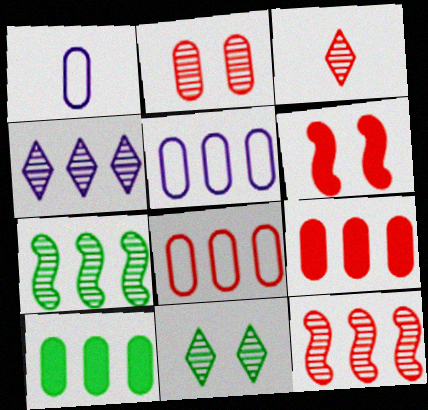[[1, 2, 10], 
[2, 3, 12], 
[3, 4, 11], 
[3, 6, 8]]